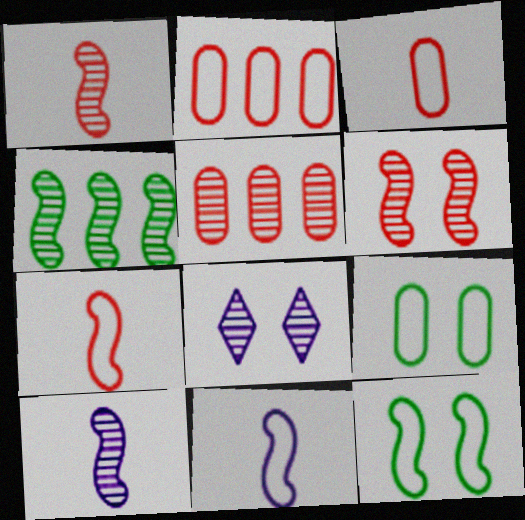[[4, 6, 10]]